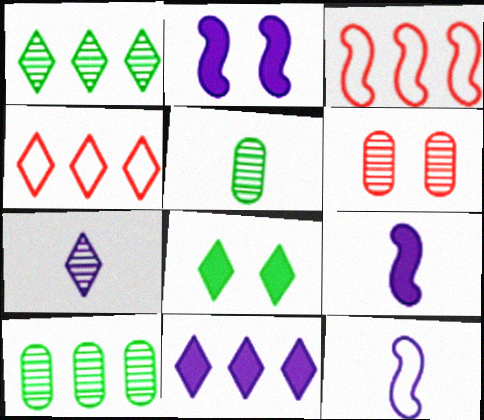[[1, 4, 11], 
[2, 4, 5], 
[3, 10, 11], 
[4, 7, 8]]